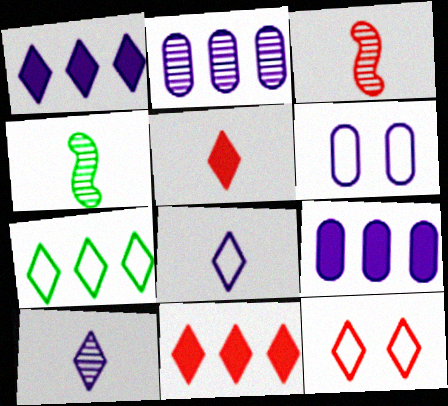[[4, 6, 11], 
[4, 9, 12], 
[7, 8, 12]]